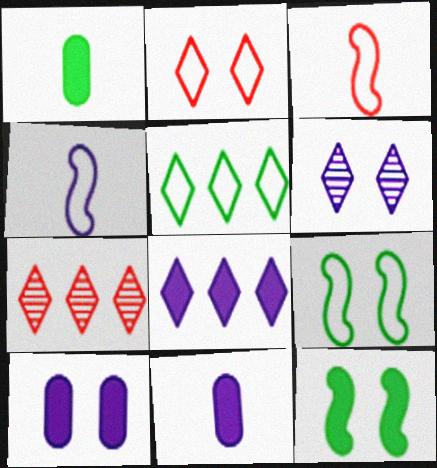[[5, 7, 8], 
[7, 9, 11]]